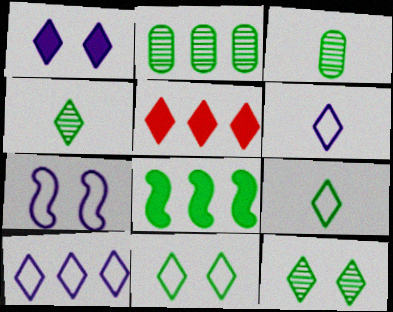[[3, 5, 7], 
[3, 8, 11], 
[5, 6, 12]]